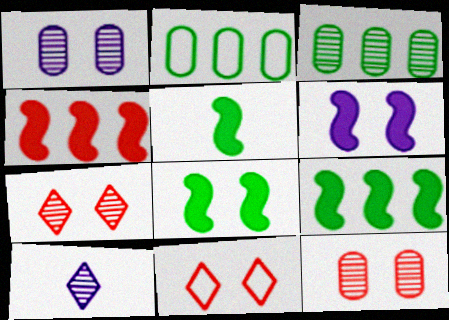[[1, 8, 11], 
[4, 5, 6], 
[5, 8, 9]]